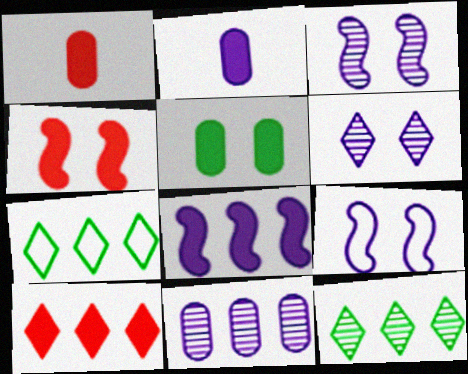[[1, 3, 7], 
[1, 4, 10], 
[1, 9, 12]]